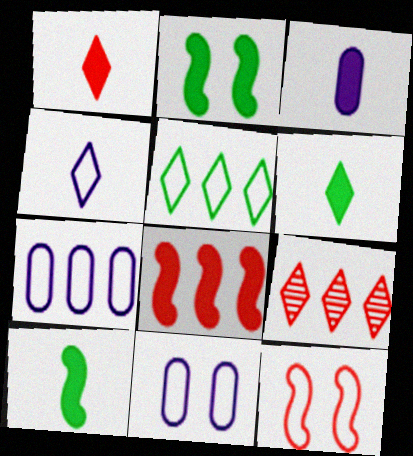[[1, 3, 10], 
[9, 10, 11]]